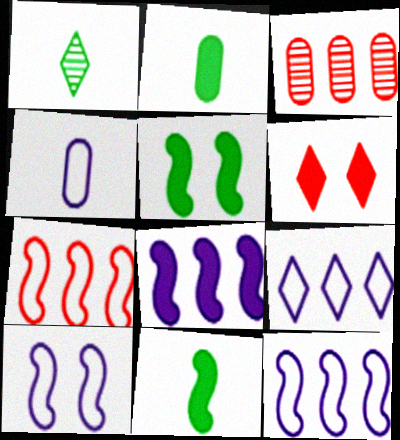[[1, 6, 9], 
[2, 6, 8], 
[4, 9, 10]]